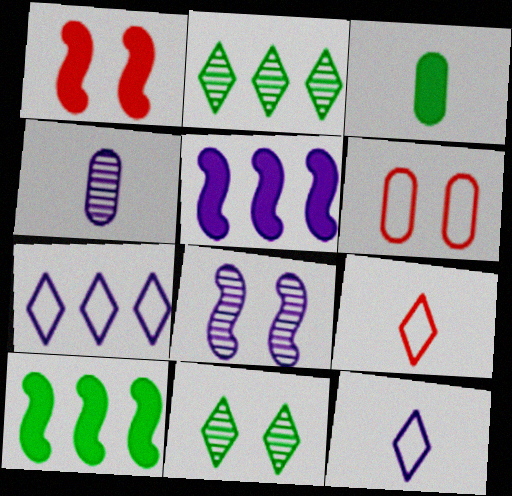[]